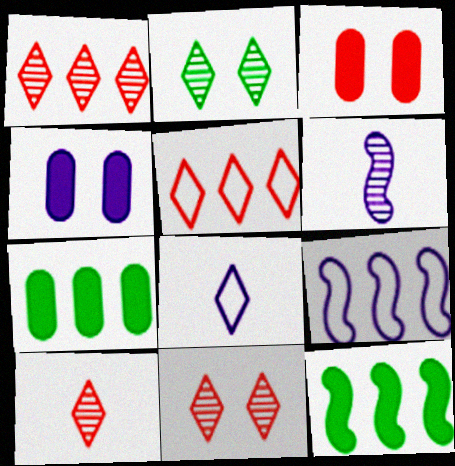[[1, 7, 9], 
[1, 10, 11]]